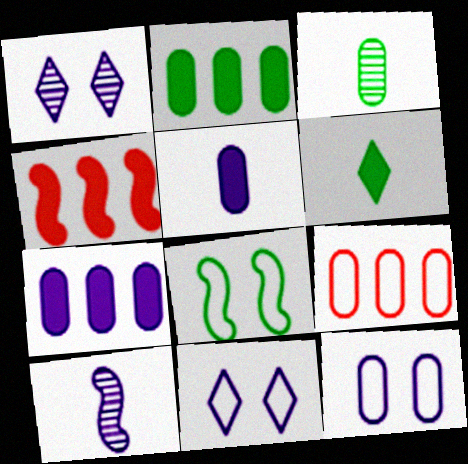[[3, 4, 11], 
[4, 8, 10], 
[7, 10, 11]]